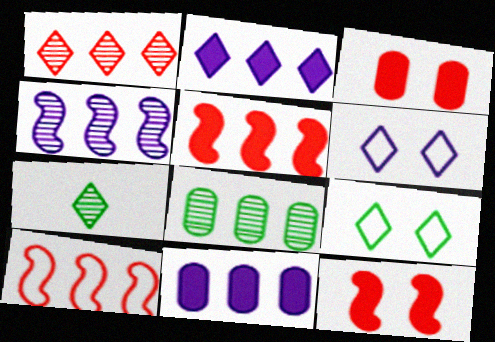[[1, 4, 8], 
[2, 8, 10]]